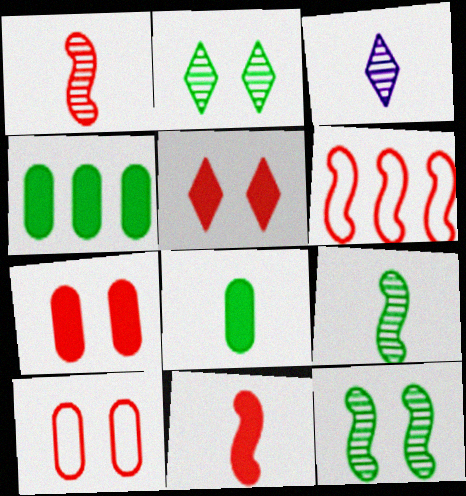[]